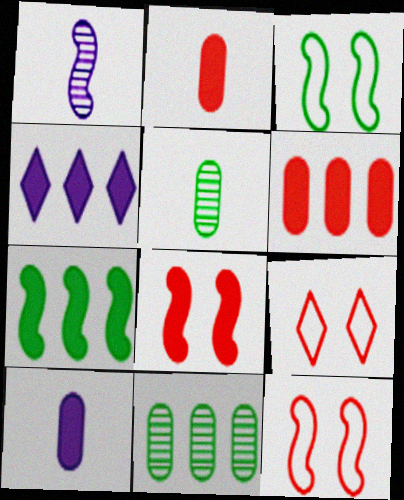[[1, 7, 12], 
[4, 5, 12], 
[4, 6, 7]]